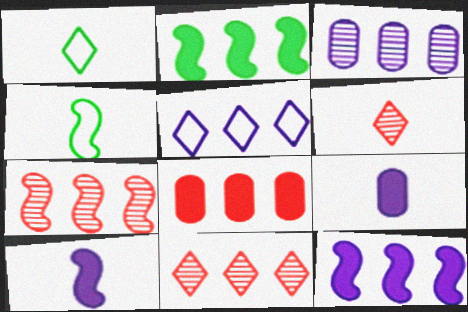[[3, 5, 12], 
[4, 6, 9]]